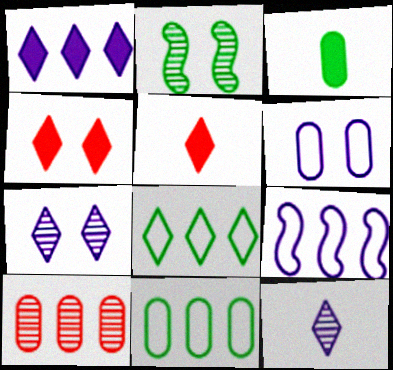[[2, 3, 8], 
[2, 4, 6], 
[2, 10, 12], 
[3, 6, 10], 
[4, 8, 12], 
[5, 7, 8]]